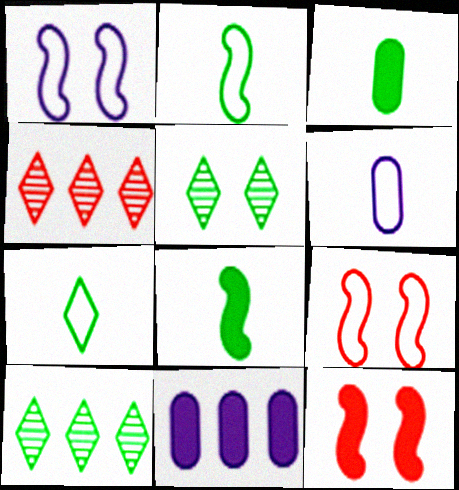[[1, 3, 4], 
[6, 10, 12]]